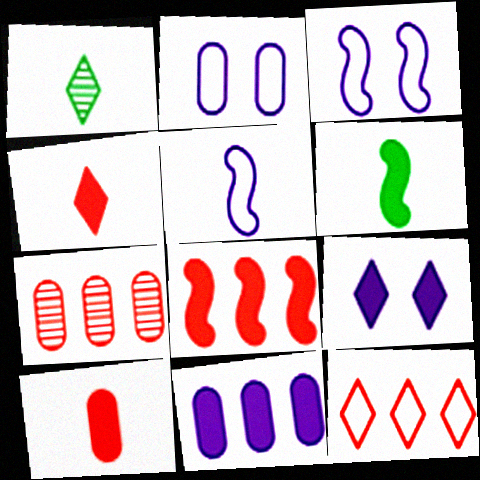[[1, 2, 8], 
[1, 5, 10], 
[1, 9, 12], 
[7, 8, 12]]